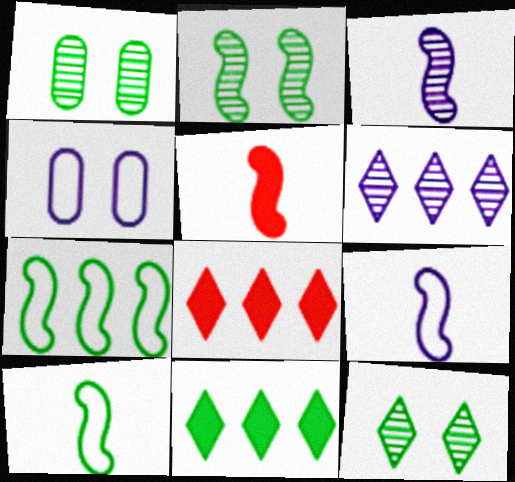[[1, 2, 12], 
[1, 8, 9], 
[1, 10, 11], 
[3, 5, 10]]